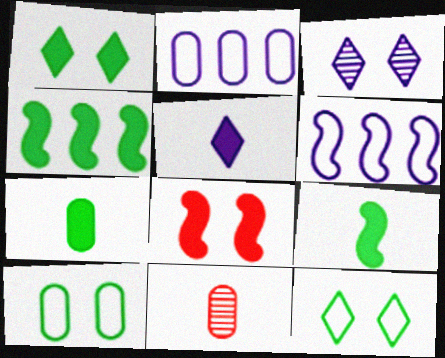[[1, 4, 7], 
[1, 6, 11], 
[3, 8, 10]]